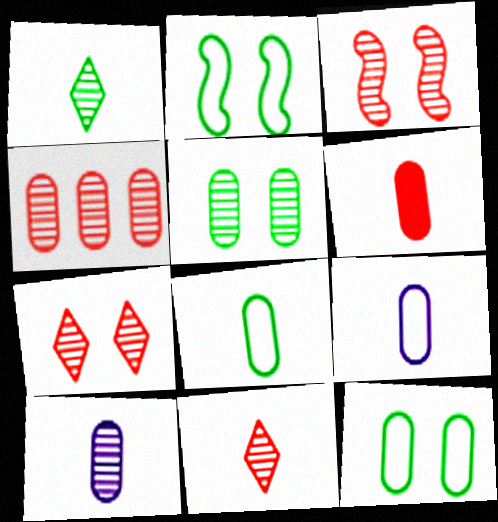[[3, 4, 11], 
[4, 5, 10], 
[6, 8, 10]]